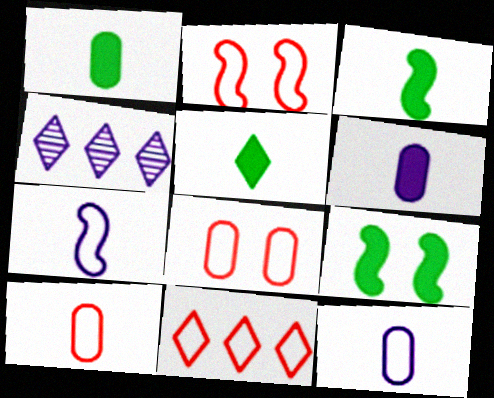[[1, 2, 4], 
[1, 3, 5], 
[2, 10, 11], 
[3, 4, 8], 
[4, 9, 10]]